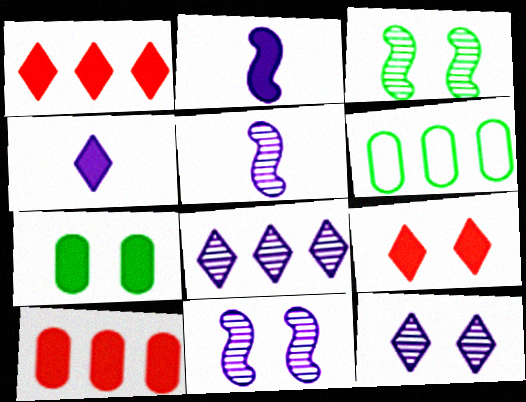[[1, 2, 7], 
[5, 6, 9]]